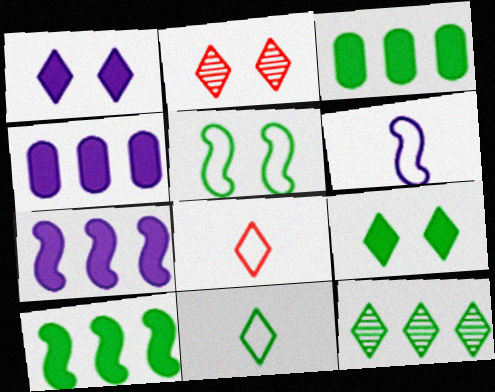[[1, 8, 12], 
[2, 3, 6], 
[9, 11, 12]]